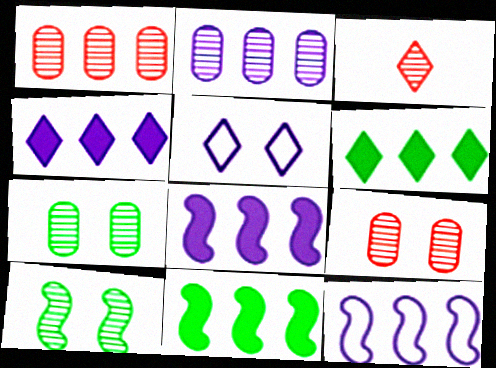[[1, 6, 12], 
[2, 3, 10], 
[2, 4, 12], 
[3, 5, 6]]